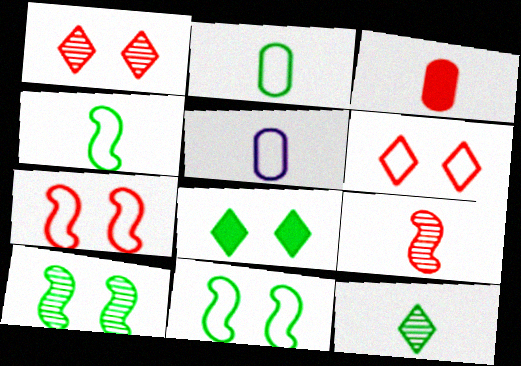[]